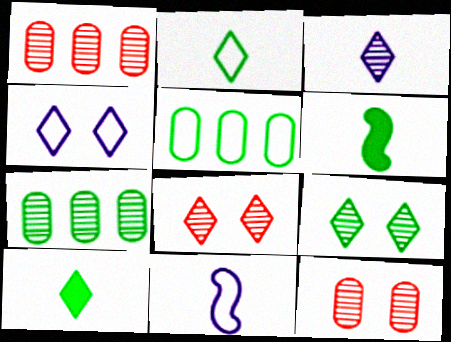[[1, 4, 6], 
[5, 6, 9]]